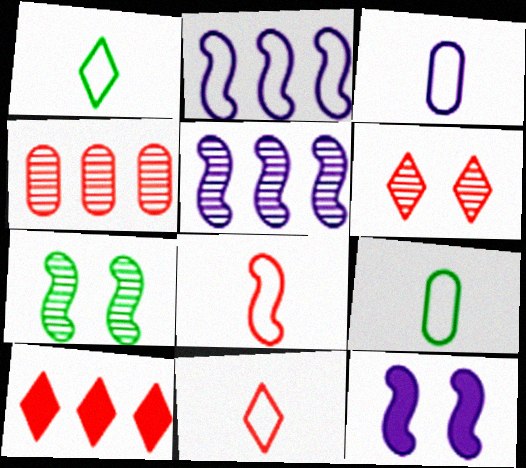[[1, 3, 8], 
[1, 4, 12], 
[3, 7, 10], 
[6, 10, 11]]